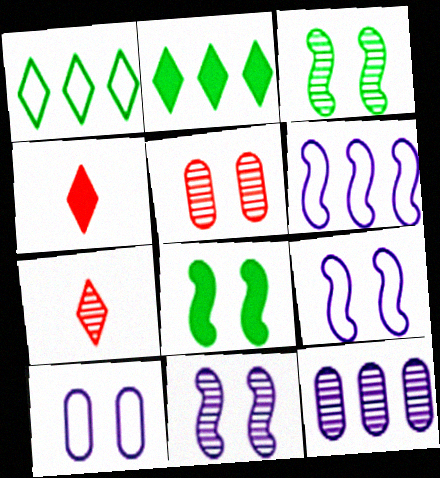[[3, 7, 12]]